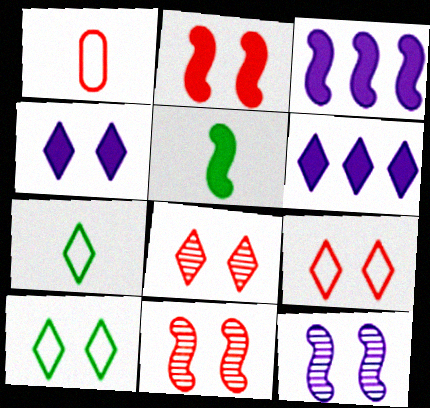[[2, 3, 5], 
[4, 8, 10], 
[6, 7, 8]]